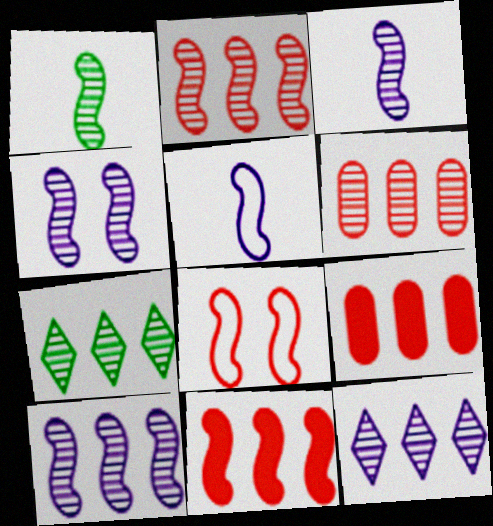[[1, 2, 4], 
[3, 4, 10], 
[6, 7, 10]]